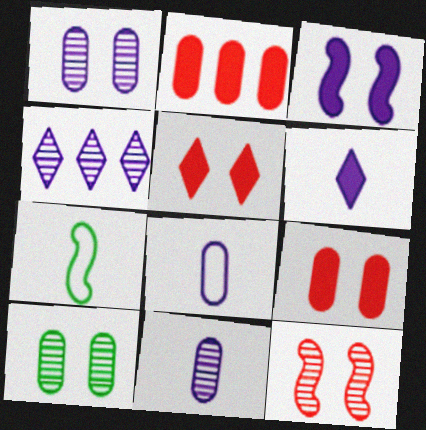[[2, 8, 10], 
[3, 4, 8], 
[4, 7, 9]]